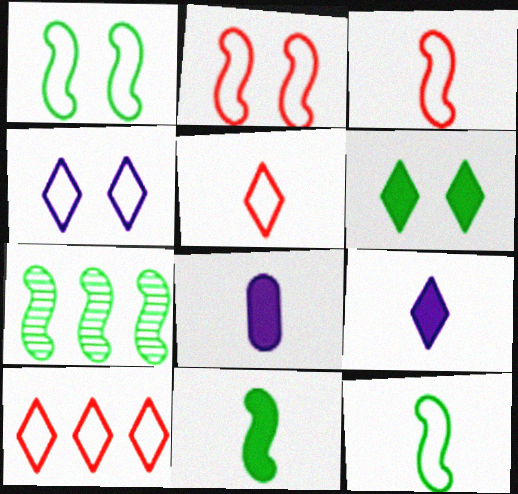[[1, 7, 11]]